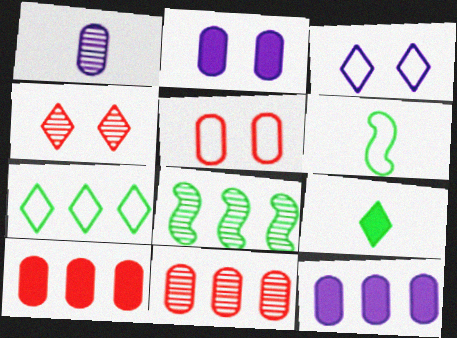[[1, 4, 8], 
[4, 6, 12]]